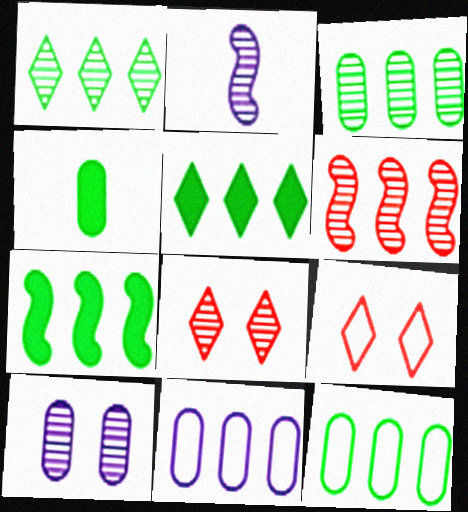[[1, 7, 12], 
[2, 3, 8], 
[5, 6, 11]]